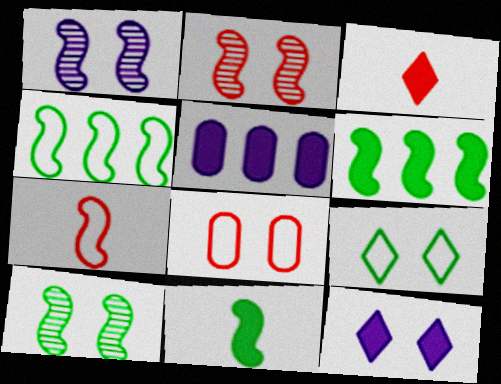[[1, 2, 10], 
[1, 6, 7], 
[4, 10, 11], 
[8, 10, 12]]